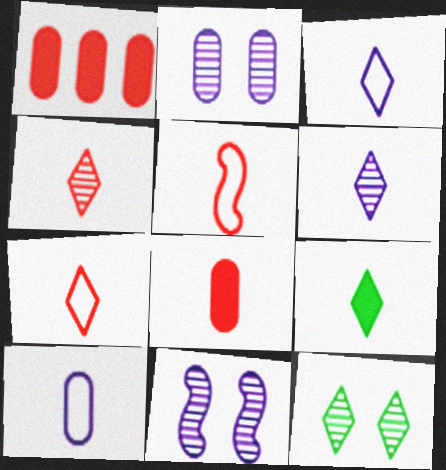[[3, 4, 9], 
[4, 5, 8], 
[6, 7, 9]]